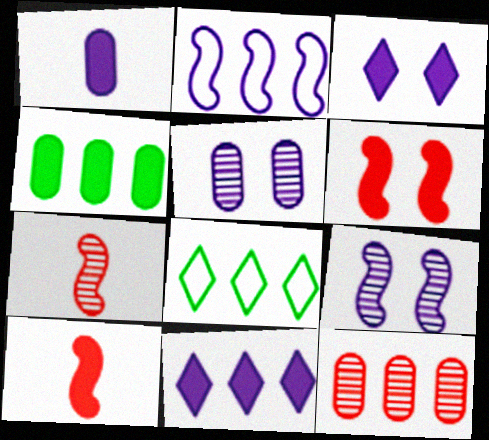[[3, 4, 10], 
[5, 8, 10]]